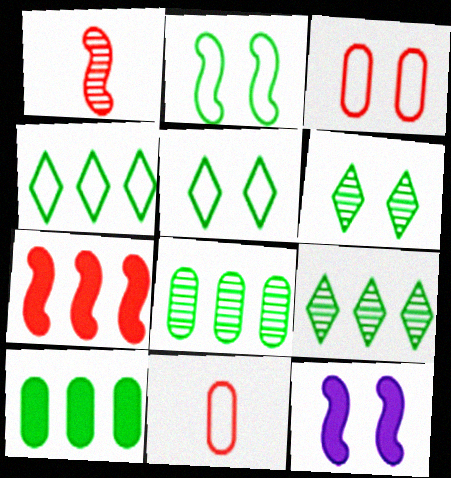[[3, 6, 12], 
[9, 11, 12]]